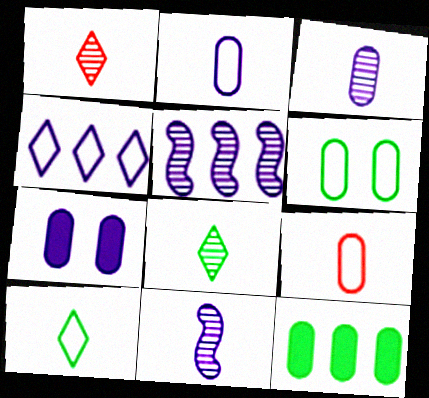[[4, 7, 11]]